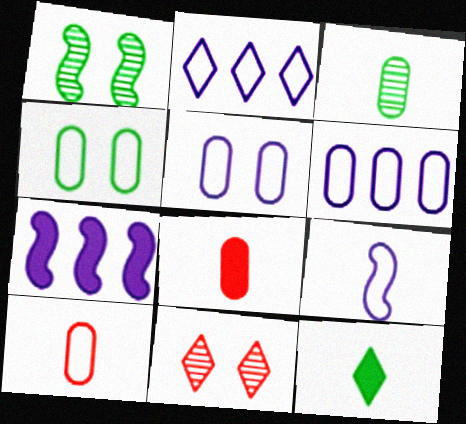[[1, 2, 8], 
[2, 5, 9], 
[2, 11, 12], 
[4, 6, 10]]